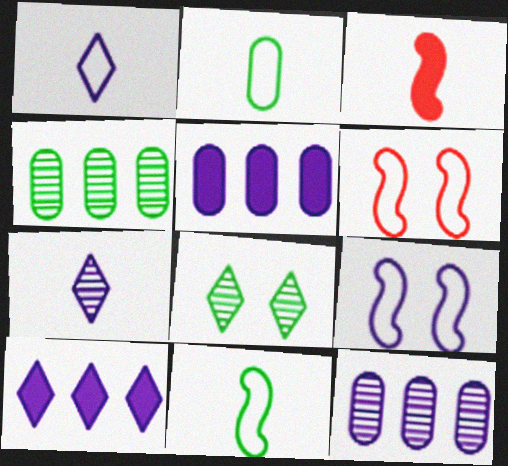[[2, 3, 7], 
[5, 7, 9]]